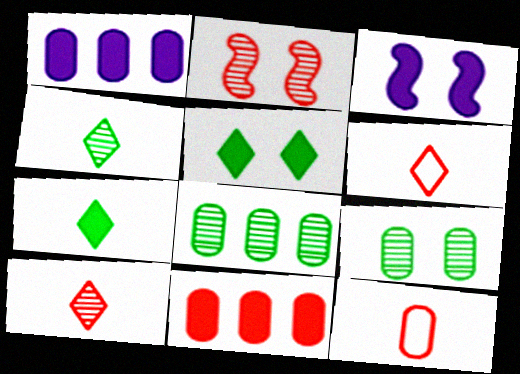[[1, 9, 12], 
[2, 6, 11], 
[3, 6, 8], 
[3, 7, 11]]